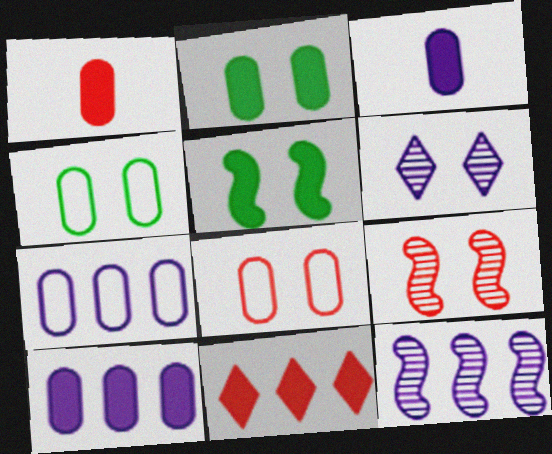[[1, 2, 10], 
[3, 5, 11], 
[5, 6, 8]]